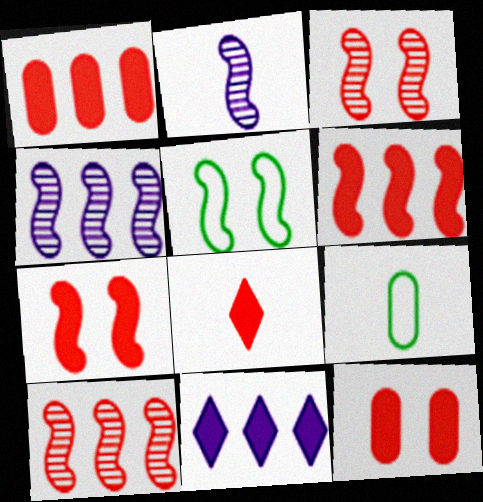[[1, 7, 8], 
[2, 5, 6], 
[2, 8, 9], 
[3, 9, 11], 
[6, 8, 12]]